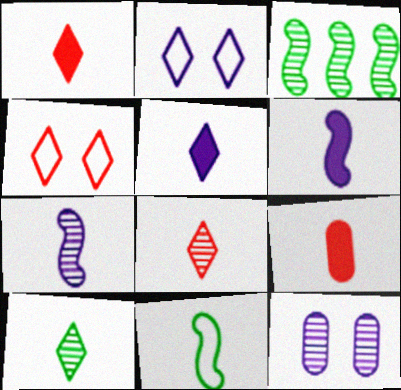[[2, 3, 9], 
[3, 8, 12]]